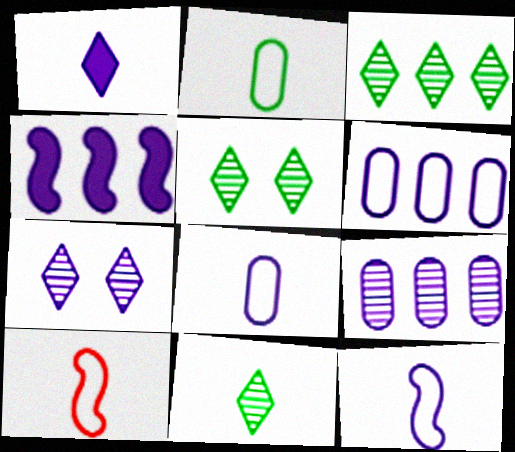[[3, 5, 11], 
[4, 7, 8]]